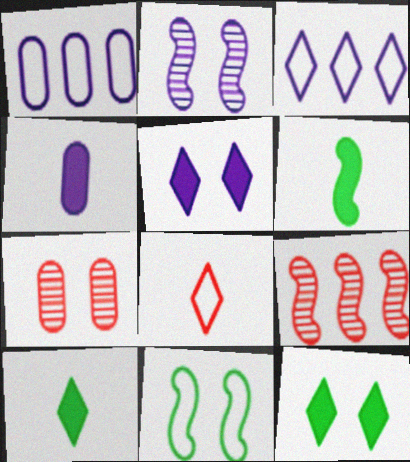[[1, 8, 11], 
[2, 3, 4], 
[3, 6, 7], 
[5, 7, 11]]